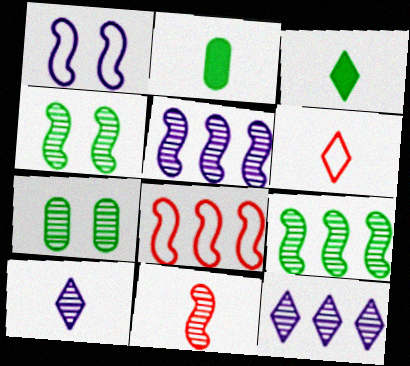[[3, 6, 10], 
[4, 5, 11], 
[7, 11, 12]]